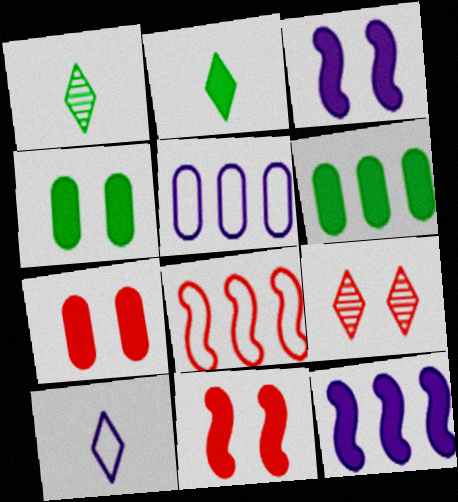[[1, 5, 11], 
[2, 7, 12]]